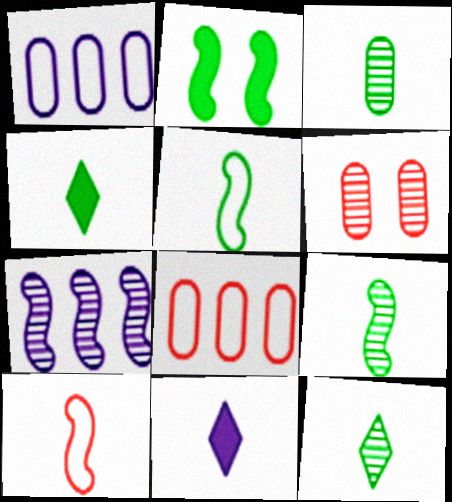[[2, 7, 10], 
[3, 4, 5], 
[3, 9, 12], 
[3, 10, 11], 
[6, 7, 12]]